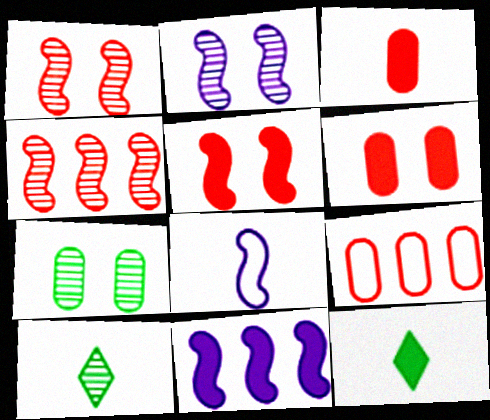[[2, 8, 11], 
[2, 9, 12], 
[3, 8, 10], 
[6, 11, 12]]